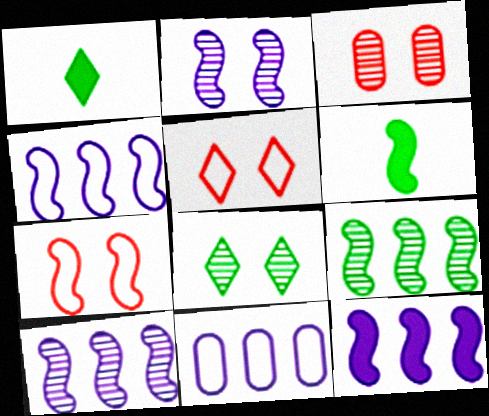[[1, 3, 4], 
[2, 3, 8], 
[4, 10, 12], 
[6, 7, 10]]